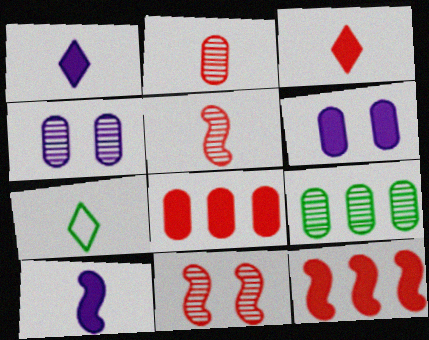[[2, 4, 9], 
[2, 7, 10], 
[4, 7, 12]]